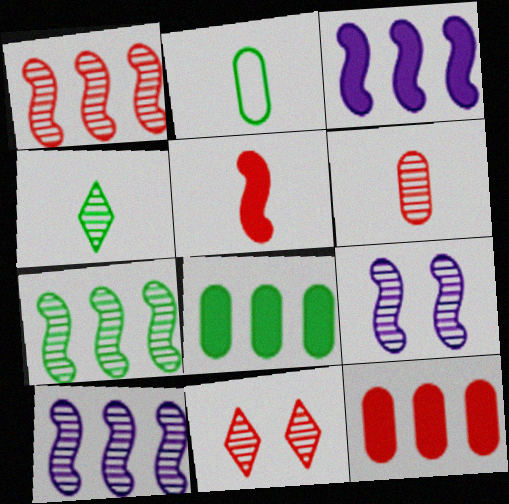[[1, 6, 11], 
[1, 7, 10], 
[2, 3, 11]]